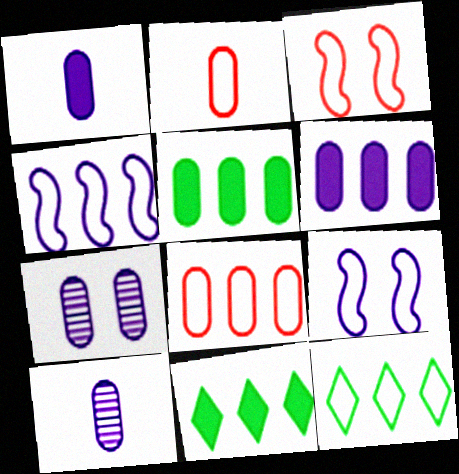[[2, 5, 7], 
[2, 9, 12], 
[3, 10, 11], 
[4, 8, 12]]